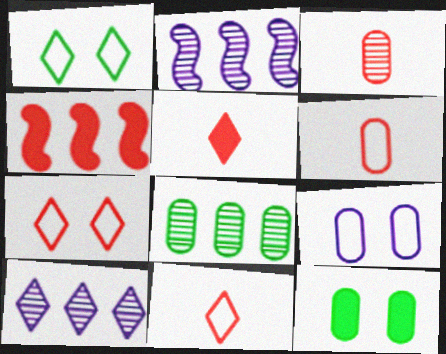[[1, 5, 10], 
[2, 11, 12], 
[3, 4, 7]]